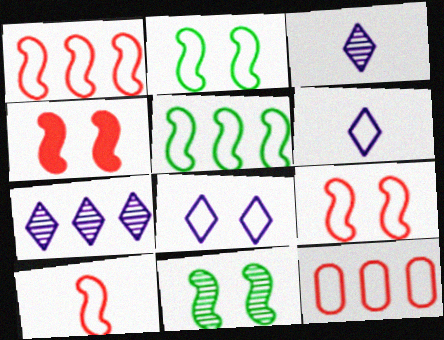[[1, 9, 10], 
[2, 6, 12]]